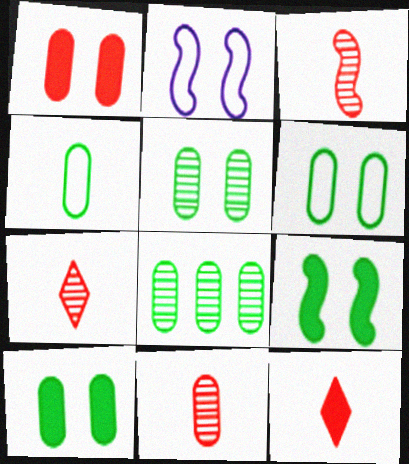[[2, 8, 12], 
[3, 7, 11], 
[4, 8, 10], 
[5, 6, 10]]